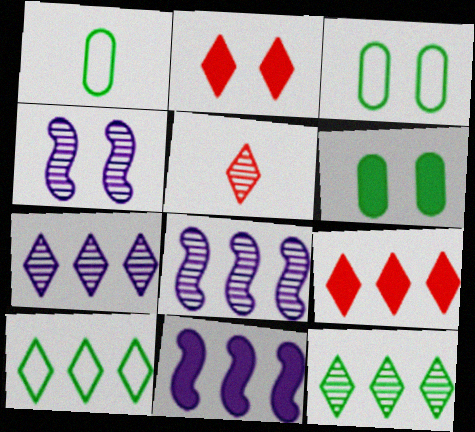[[1, 2, 8], 
[1, 4, 9], 
[2, 3, 4], 
[3, 5, 11], 
[7, 9, 10]]